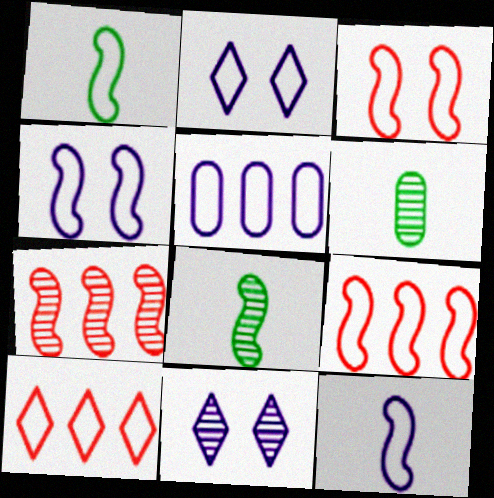[[1, 4, 9], 
[2, 5, 12], 
[6, 7, 11]]